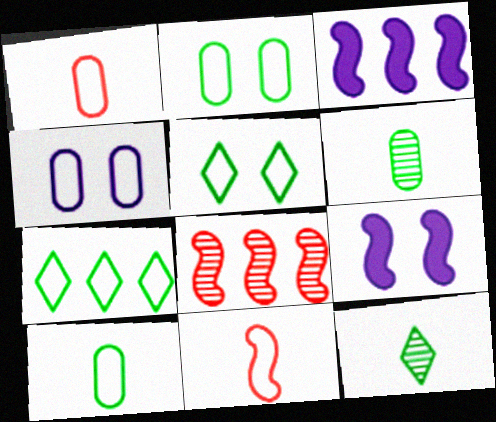[[4, 7, 11]]